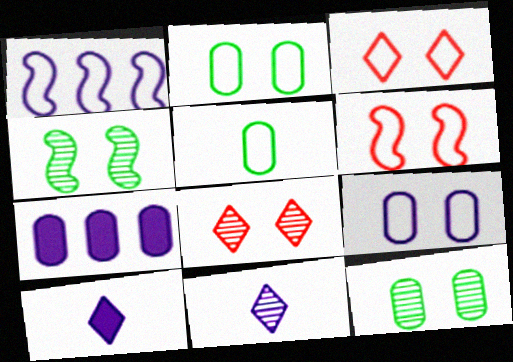[[1, 3, 5]]